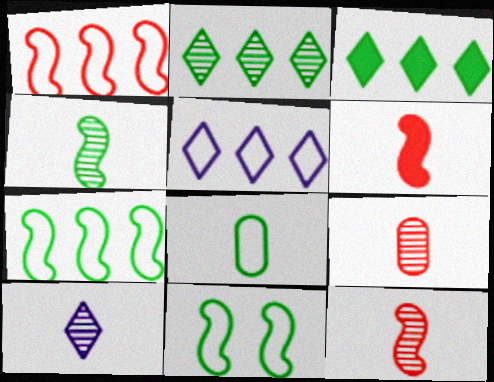[[4, 9, 10], 
[6, 8, 10]]